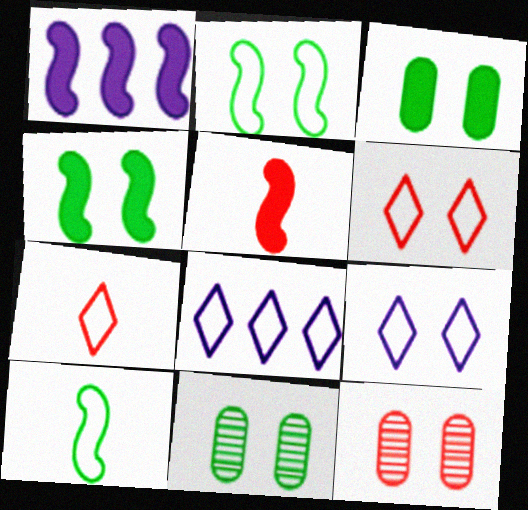[[1, 4, 5], 
[1, 7, 11], 
[4, 9, 12], 
[5, 8, 11]]